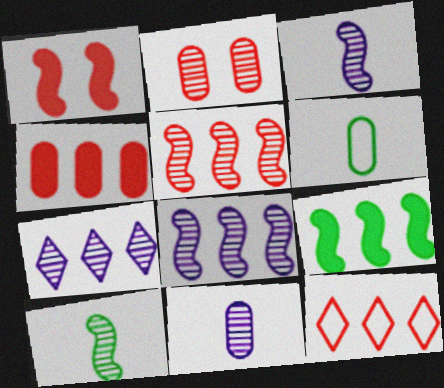[[1, 6, 7], 
[2, 7, 10], 
[4, 5, 12]]